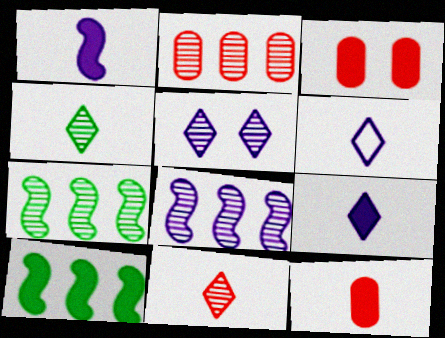[[3, 6, 7], 
[3, 9, 10]]